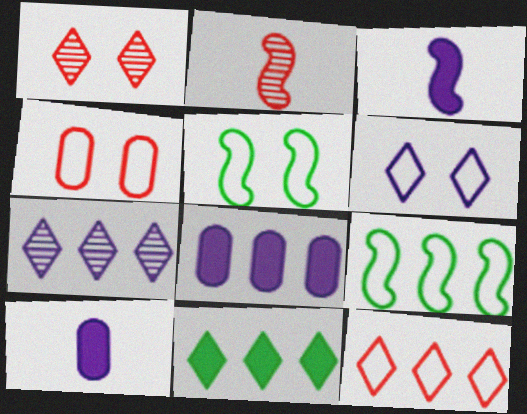[[1, 9, 10], 
[4, 5, 6], 
[7, 11, 12]]